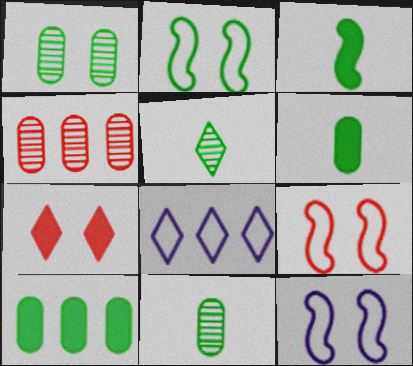[[1, 7, 12], 
[2, 5, 10], 
[2, 9, 12], 
[5, 7, 8]]